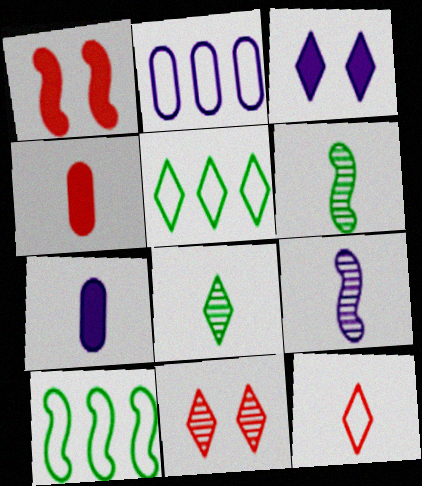[[1, 2, 8], 
[1, 9, 10], 
[2, 3, 9], 
[6, 7, 12], 
[7, 10, 11]]